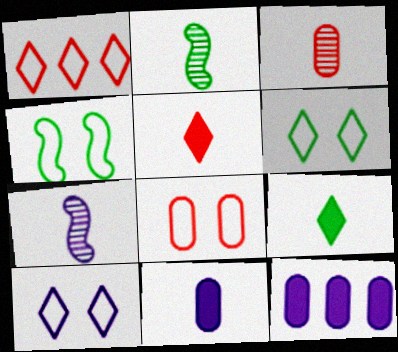[[4, 8, 10], 
[7, 10, 12]]